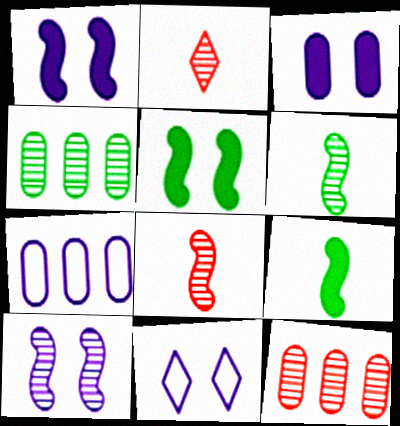[[2, 4, 10], 
[2, 5, 7], 
[3, 10, 11], 
[9, 11, 12]]